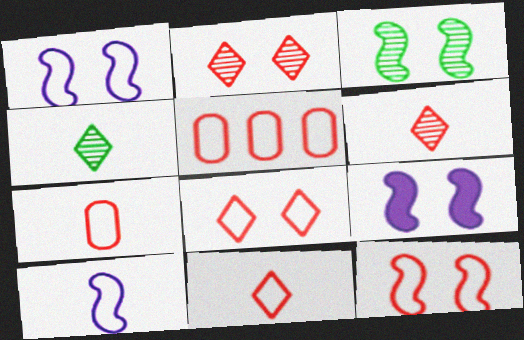[[3, 9, 12], 
[4, 5, 9], 
[5, 11, 12]]